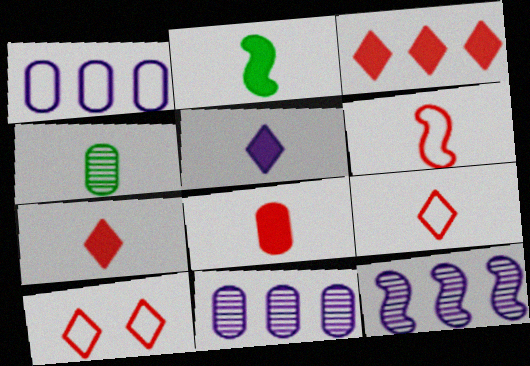[[2, 5, 8], 
[2, 10, 11], 
[4, 5, 6]]